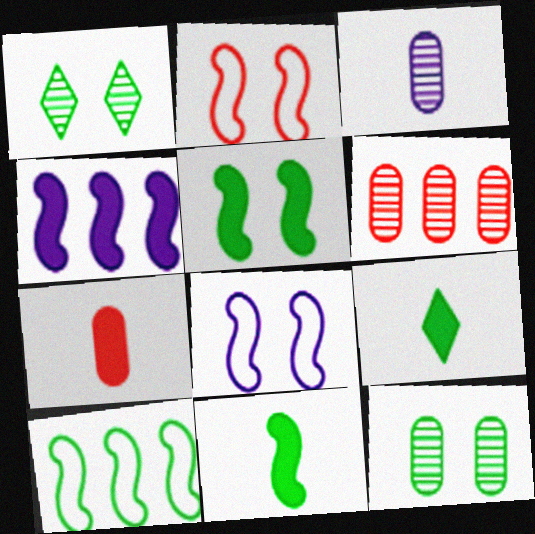[[3, 6, 12], 
[6, 8, 9], 
[9, 10, 12]]